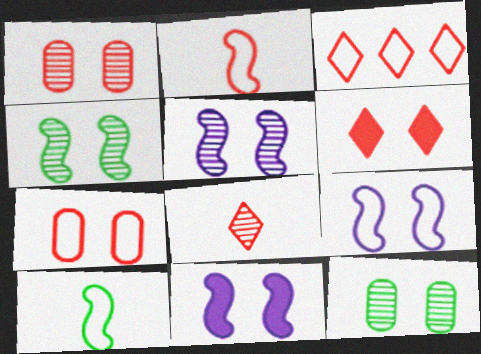[[2, 3, 7], 
[3, 6, 8], 
[5, 9, 11], 
[6, 9, 12]]